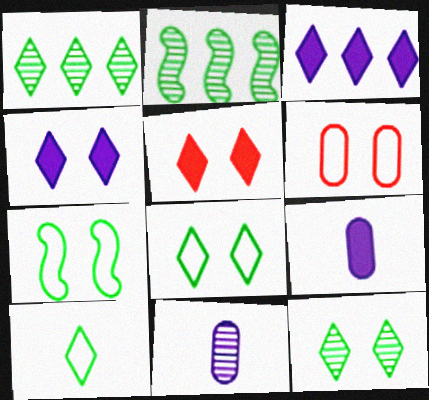[]